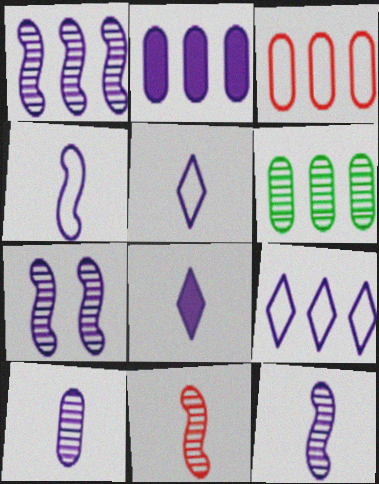[[1, 2, 9], 
[1, 7, 12], 
[2, 3, 6], 
[2, 5, 7], 
[4, 8, 10]]